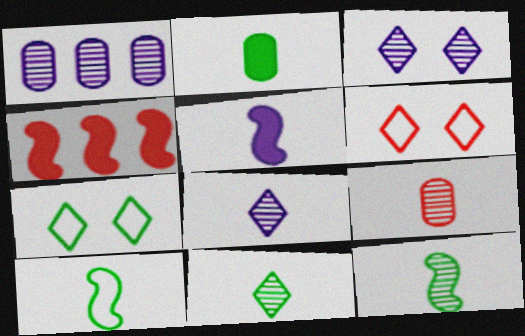[[2, 10, 11], 
[4, 6, 9], 
[8, 9, 12]]